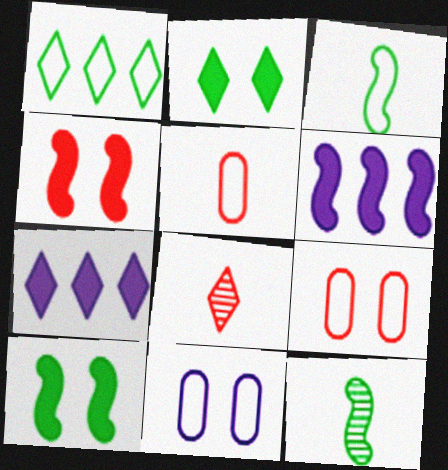[[7, 9, 12]]